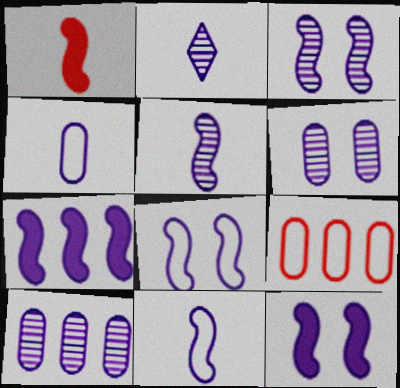[[2, 3, 10], 
[3, 7, 11], 
[3, 8, 12], 
[5, 7, 8]]